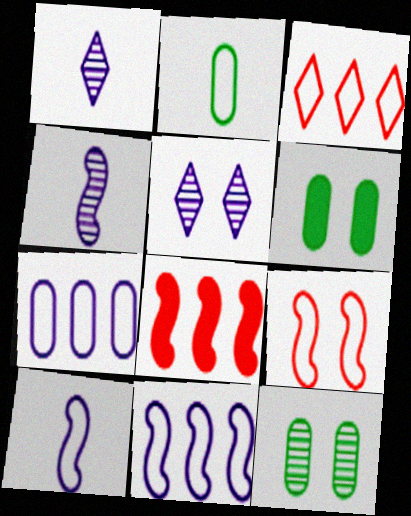[[2, 5, 8], 
[3, 4, 6], 
[5, 6, 9]]